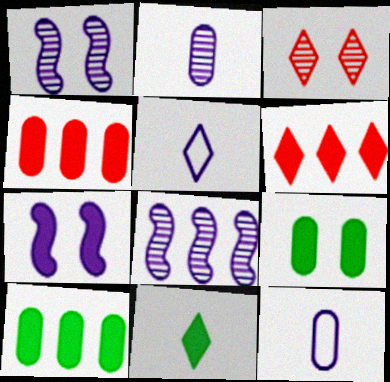[[4, 7, 11]]